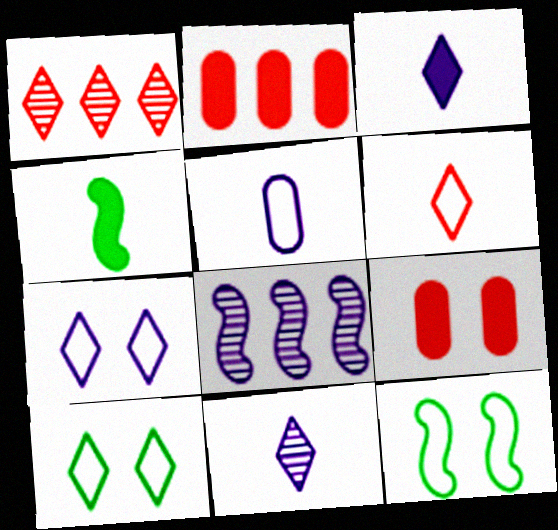[[1, 3, 10], 
[2, 11, 12]]